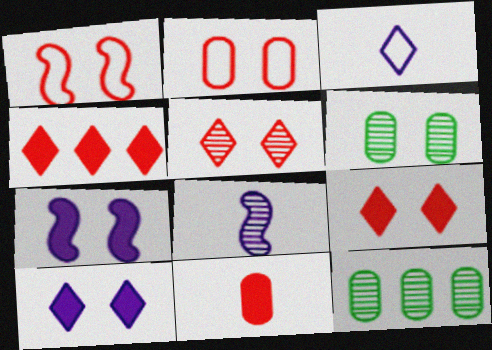[[1, 6, 10], 
[5, 8, 12]]